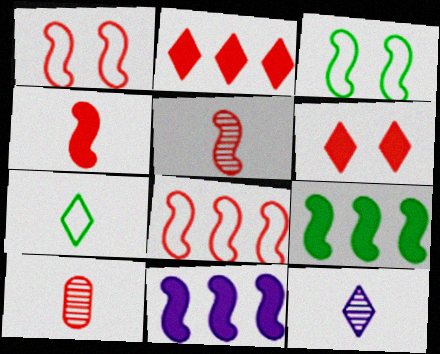[[1, 2, 10], 
[3, 5, 11], 
[6, 8, 10]]